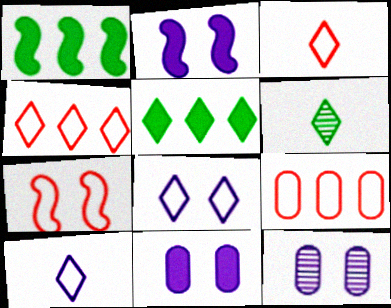[[1, 3, 12], 
[2, 6, 9], 
[2, 8, 12], 
[3, 7, 9]]